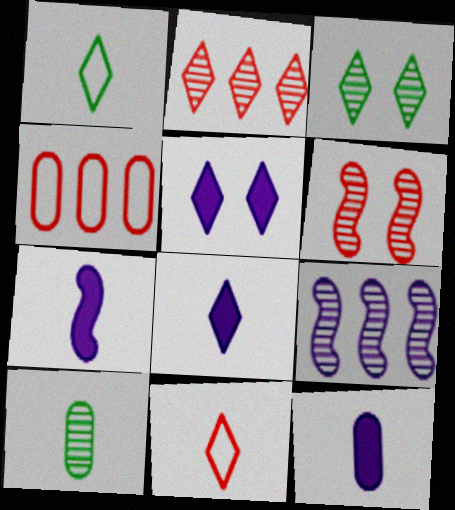[[1, 2, 5], 
[3, 4, 7], 
[7, 8, 12], 
[7, 10, 11]]